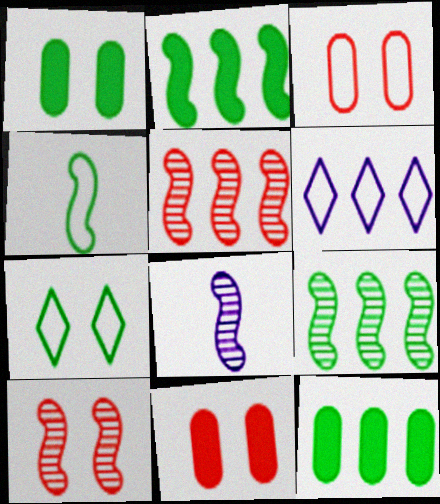[[3, 4, 6], 
[5, 6, 12], 
[8, 9, 10]]